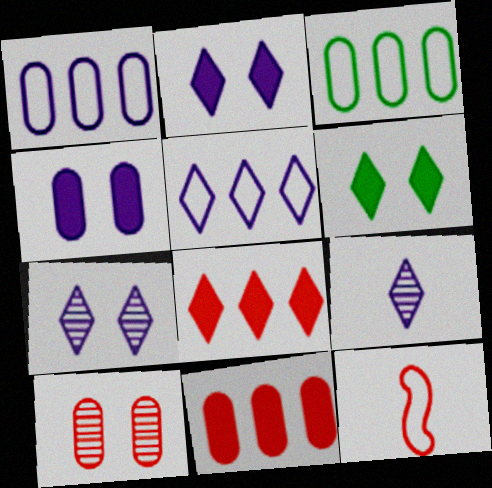[[2, 5, 9], 
[8, 10, 12]]